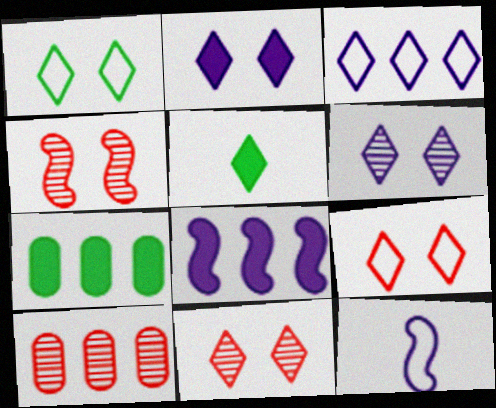[[1, 2, 11], 
[3, 5, 11], 
[7, 11, 12]]